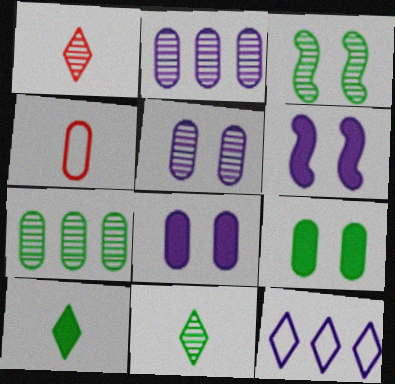[[1, 2, 3], 
[2, 4, 9], 
[3, 7, 11], 
[4, 7, 8]]